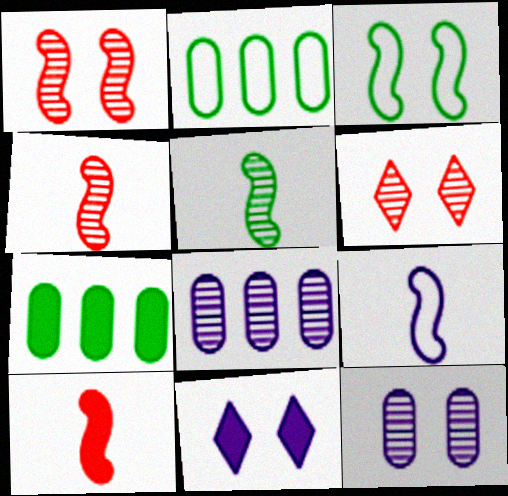[[2, 4, 11], 
[5, 6, 8], 
[5, 9, 10], 
[6, 7, 9], 
[7, 10, 11], 
[8, 9, 11]]